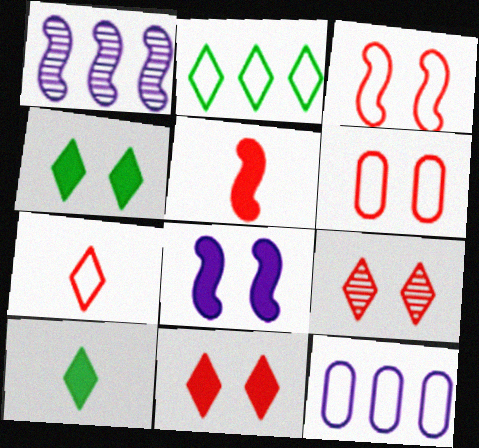[[1, 6, 10]]